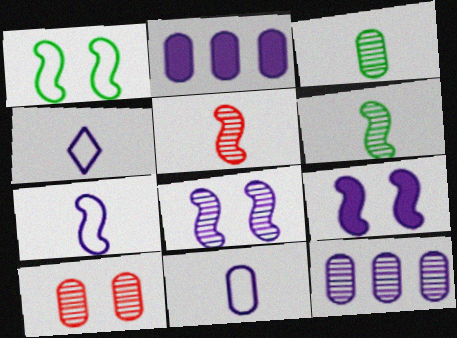[[2, 4, 8], 
[3, 10, 12], 
[4, 7, 11], 
[4, 9, 12]]